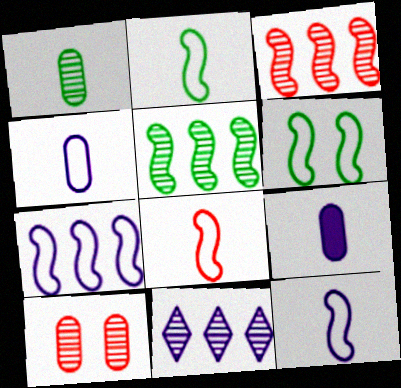[[2, 8, 12], 
[6, 7, 8]]